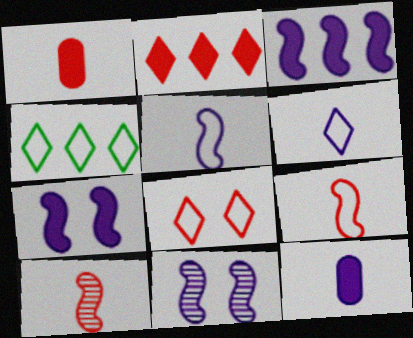[[1, 4, 11], 
[3, 5, 11], 
[4, 6, 8]]